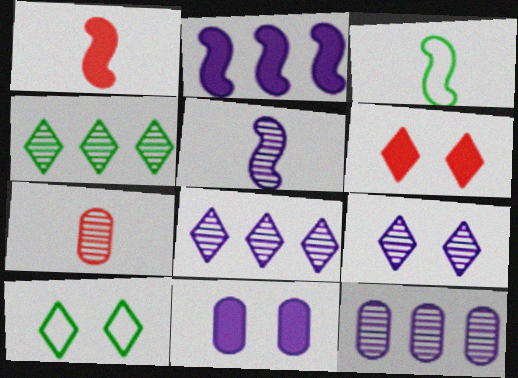[[1, 3, 5], 
[1, 10, 12], 
[2, 7, 10], 
[3, 6, 12], 
[5, 9, 12], 
[6, 9, 10]]